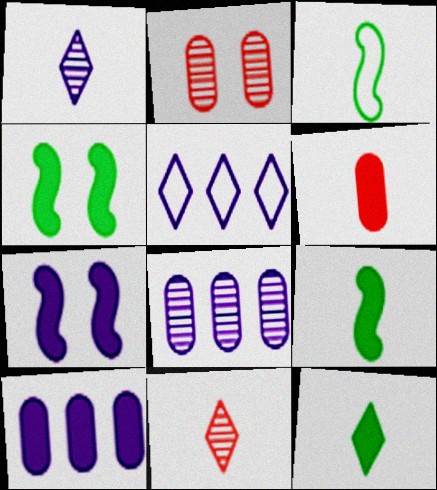[[1, 3, 6], 
[2, 5, 9]]